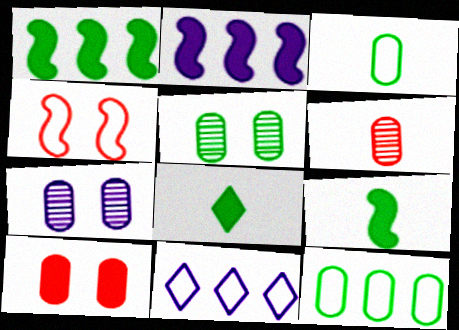[[2, 8, 10], 
[3, 4, 11]]